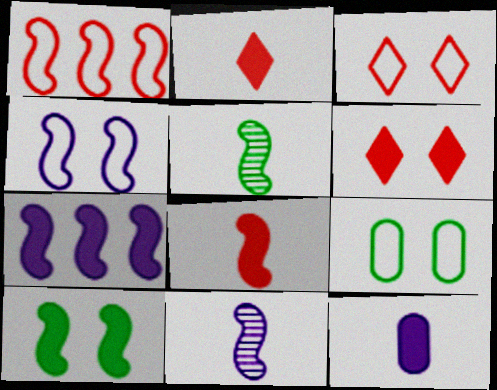[[1, 10, 11], 
[3, 4, 9], 
[4, 7, 11], 
[7, 8, 10]]